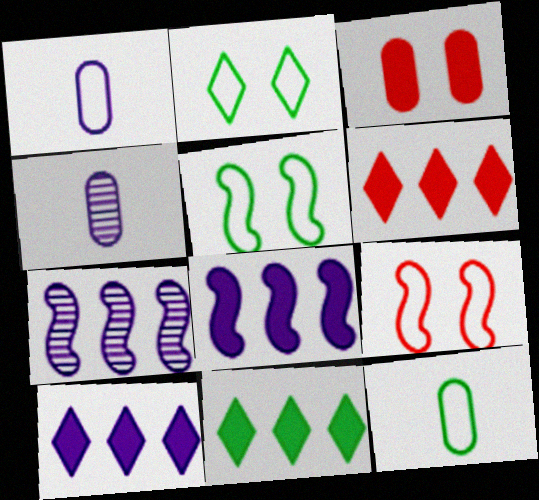[[4, 5, 6], 
[4, 9, 11], 
[6, 10, 11]]